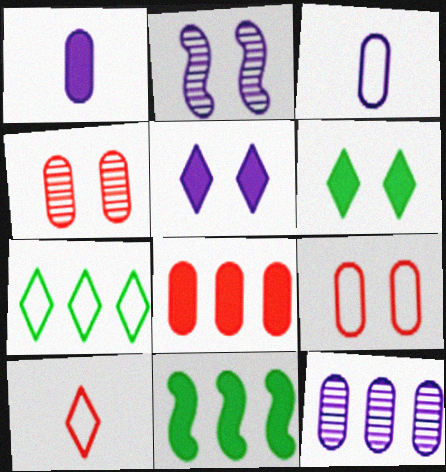[[2, 6, 9]]